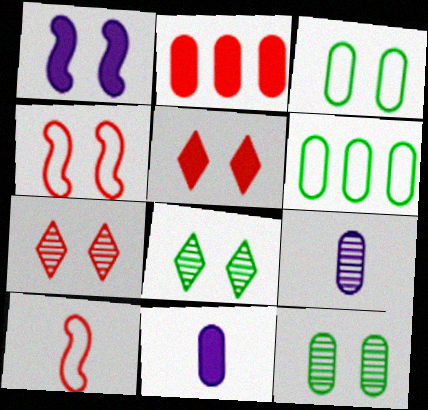[[1, 3, 7], 
[2, 3, 9], 
[2, 7, 10]]